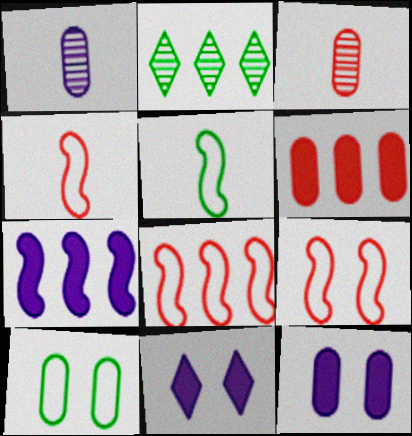[[1, 6, 10], 
[2, 4, 12], 
[4, 8, 9]]